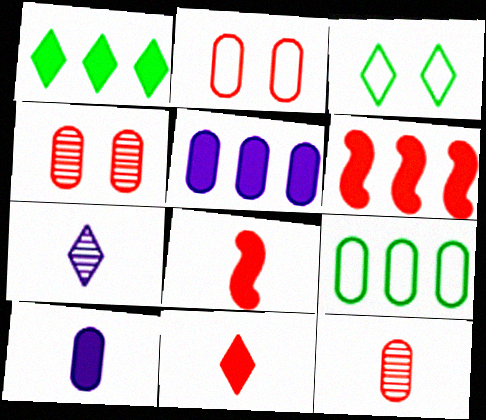[[1, 5, 6], 
[4, 9, 10]]